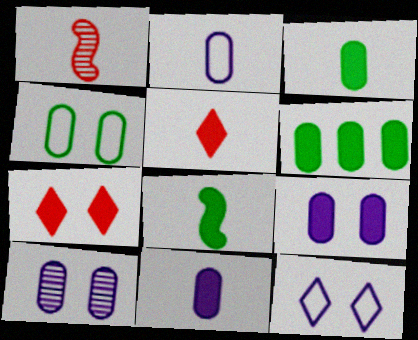[[1, 6, 12], 
[5, 8, 11]]